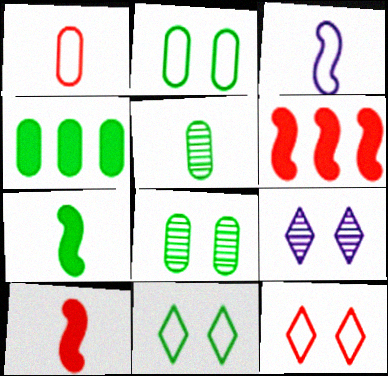[[2, 4, 5]]